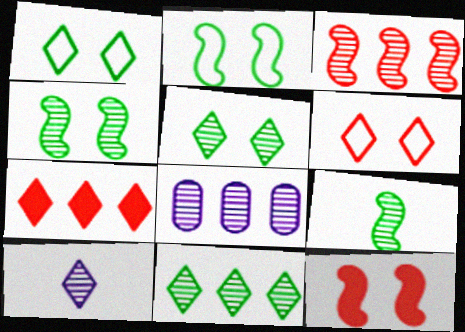[[1, 7, 10], 
[3, 8, 11]]